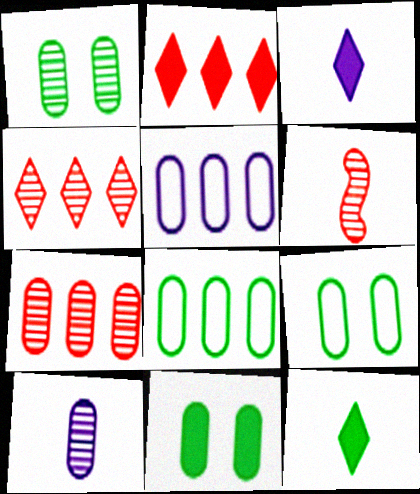[[1, 7, 10], 
[1, 9, 11]]